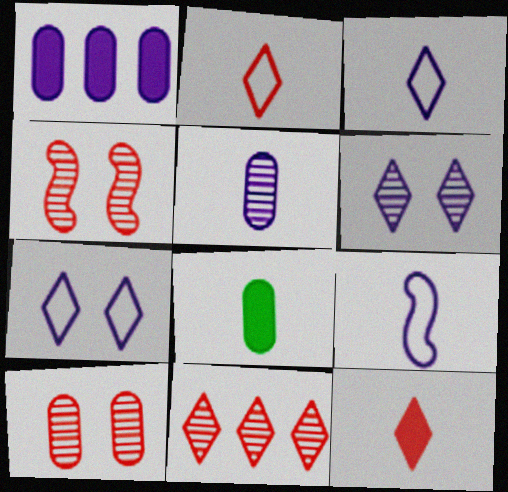[[1, 6, 9]]